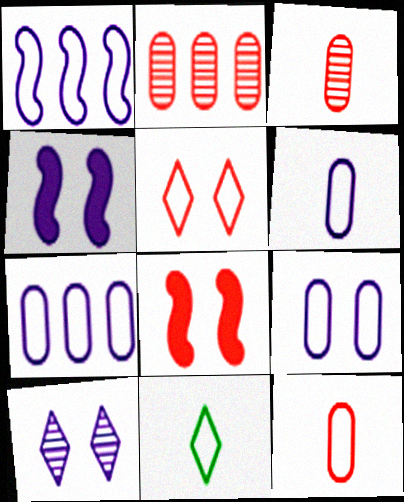[[2, 4, 11], 
[4, 9, 10], 
[6, 7, 9]]